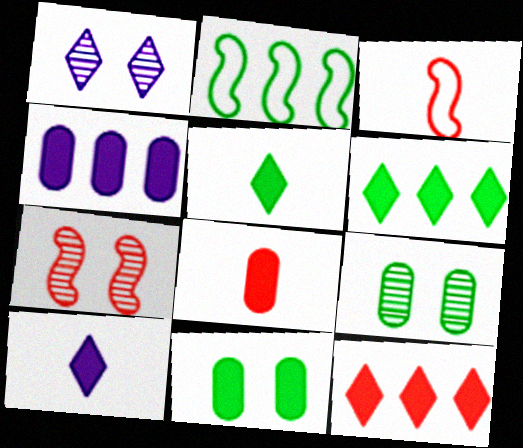[[1, 2, 8], 
[1, 7, 9], 
[2, 5, 9], 
[4, 8, 11]]